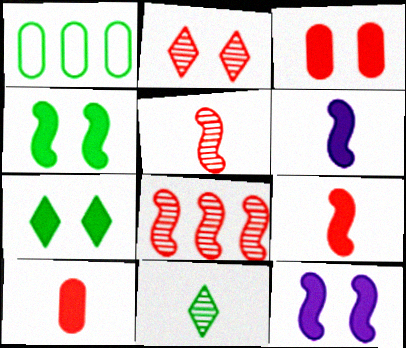[[1, 2, 6], 
[1, 4, 11], 
[3, 7, 12]]